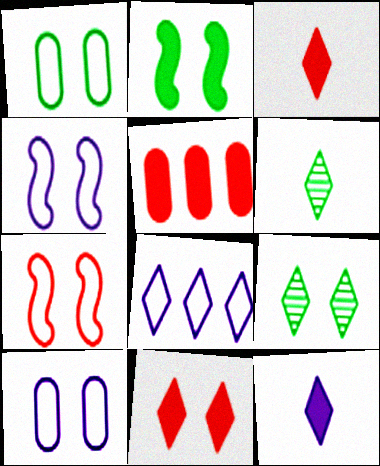[[1, 2, 9], 
[2, 5, 12], 
[3, 8, 9], 
[4, 5, 6], 
[6, 8, 11]]